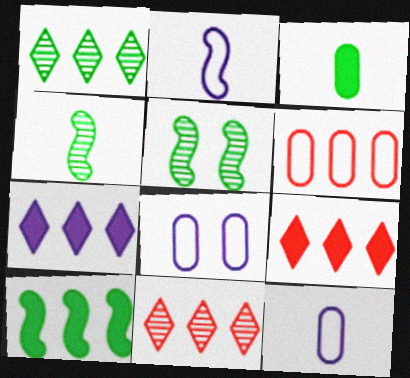[[4, 8, 9], 
[5, 9, 12]]